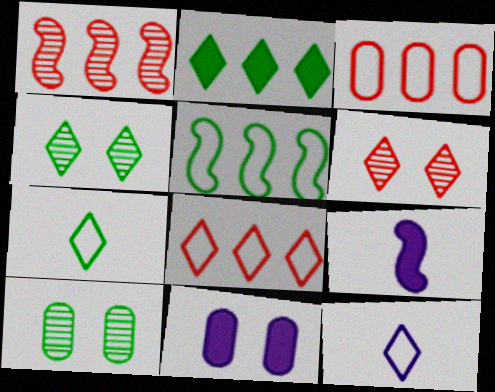[[1, 7, 11], 
[2, 4, 7], 
[2, 6, 12], 
[3, 4, 9], 
[8, 9, 10]]